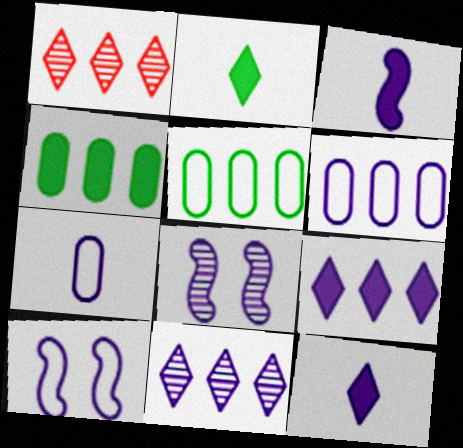[[6, 8, 12], 
[7, 8, 9]]